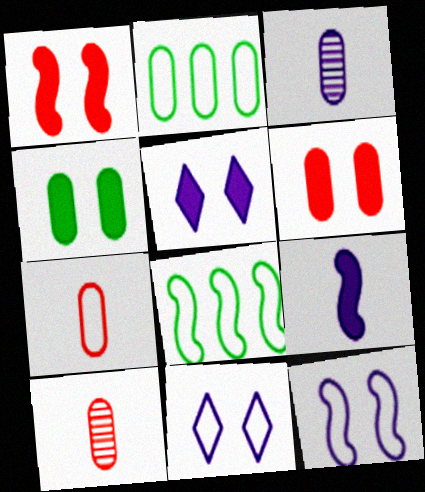[[1, 4, 5], 
[2, 3, 6], 
[5, 8, 10], 
[7, 8, 11]]